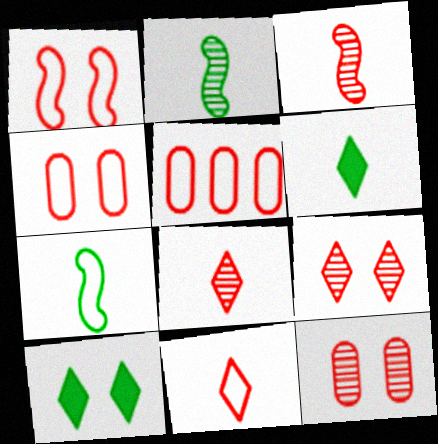[[1, 5, 11]]